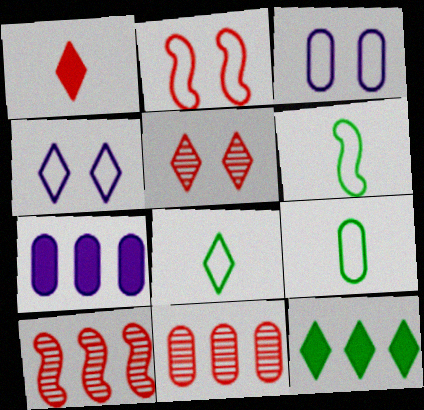[[1, 2, 11], 
[5, 6, 7], 
[6, 8, 9]]